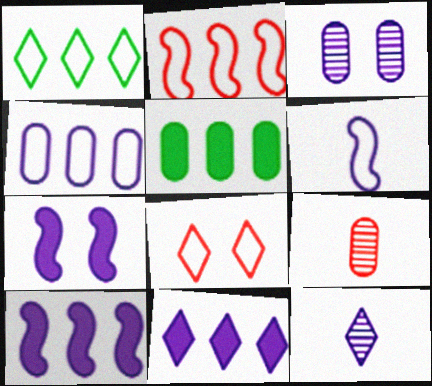[[1, 2, 4], 
[1, 7, 9], 
[3, 6, 11], 
[4, 7, 12]]